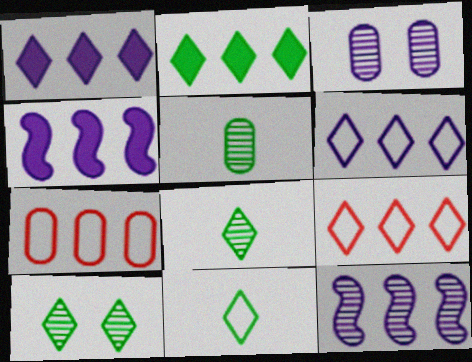[[2, 7, 12], 
[2, 10, 11]]